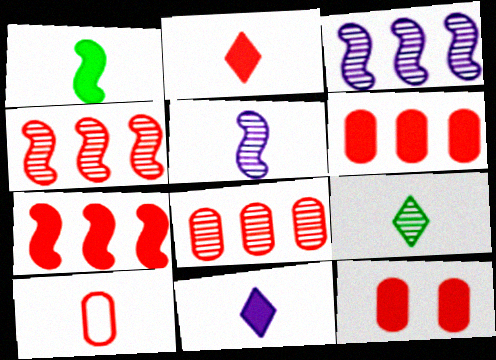[[2, 7, 12], 
[8, 10, 12]]